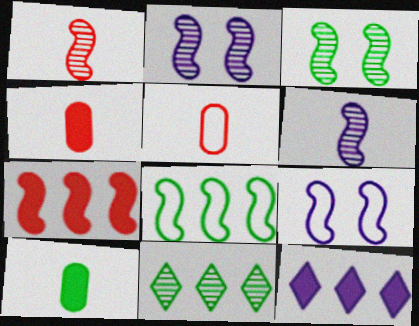[[3, 5, 12], 
[4, 9, 11]]